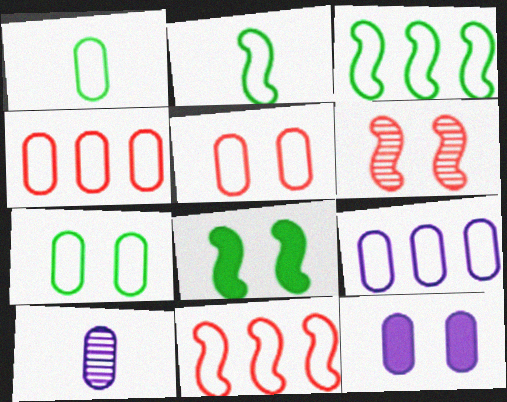[[1, 5, 9], 
[9, 10, 12]]